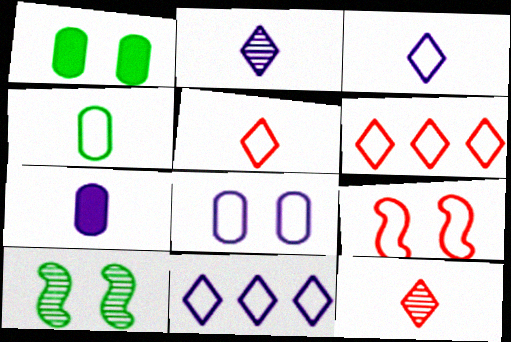[[4, 9, 11], 
[6, 7, 10]]